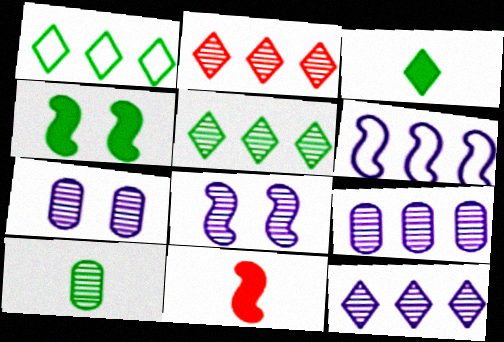[[1, 4, 10], 
[1, 7, 11], 
[2, 5, 12], 
[2, 8, 10]]